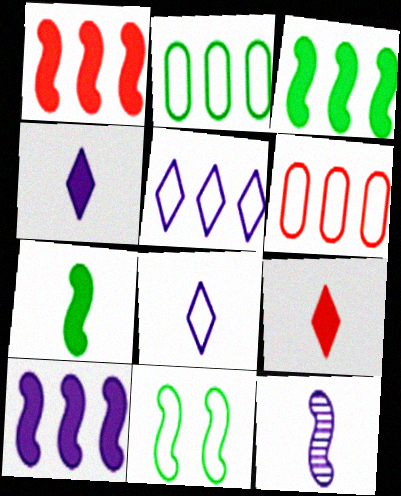[[1, 3, 10], 
[1, 11, 12], 
[6, 8, 11]]